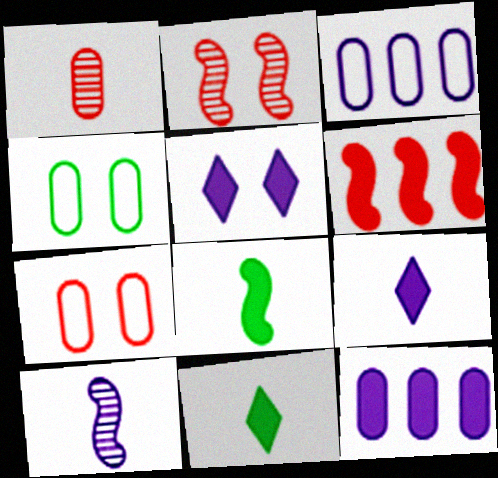[[1, 4, 12], 
[2, 3, 11], 
[2, 4, 5], 
[3, 5, 10]]